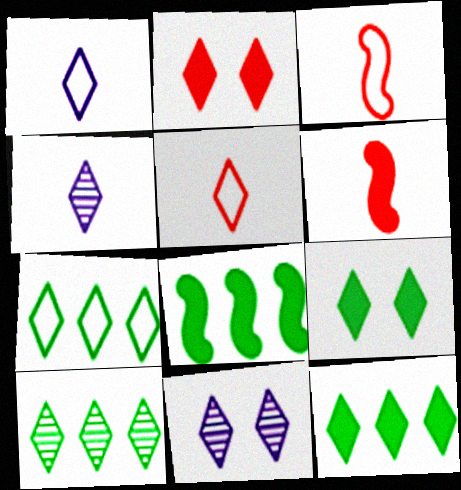[[1, 2, 10], 
[2, 4, 7], 
[5, 11, 12], 
[7, 10, 12]]